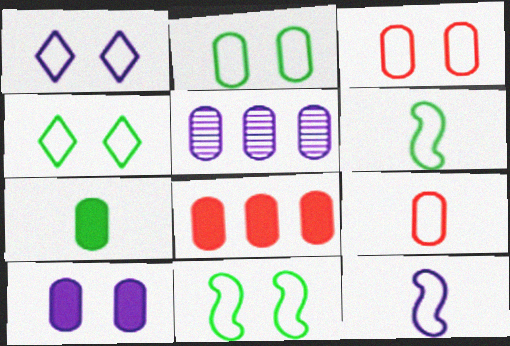[[1, 3, 11], 
[2, 4, 11], 
[3, 5, 7], 
[7, 8, 10]]